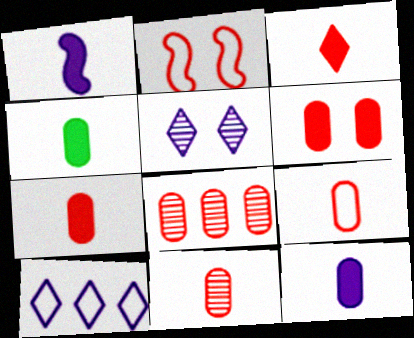[[1, 3, 4], 
[2, 3, 8], 
[4, 7, 12], 
[6, 8, 9], 
[7, 9, 11]]